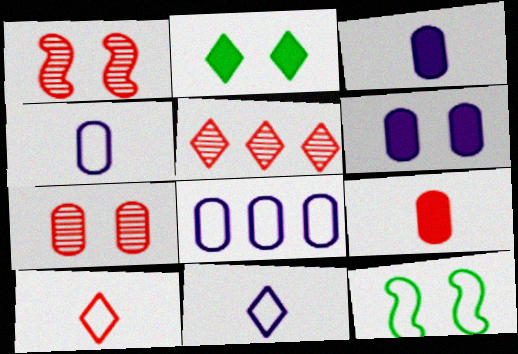[[2, 5, 11], 
[3, 5, 12], 
[8, 10, 12]]